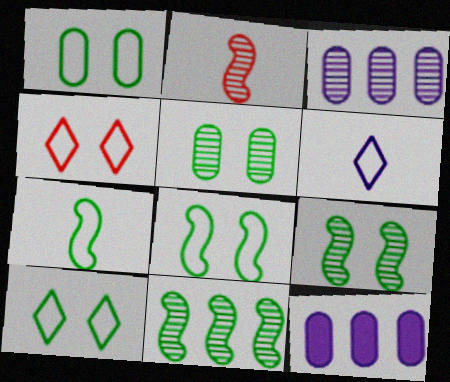[[1, 8, 10], 
[2, 10, 12]]